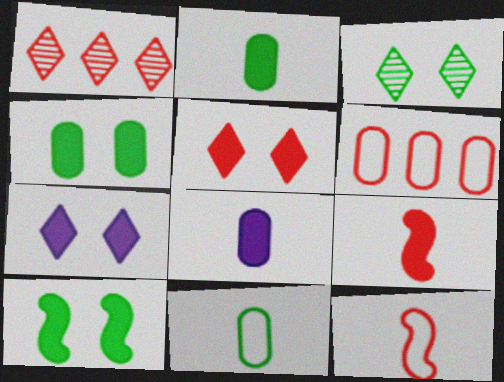[]